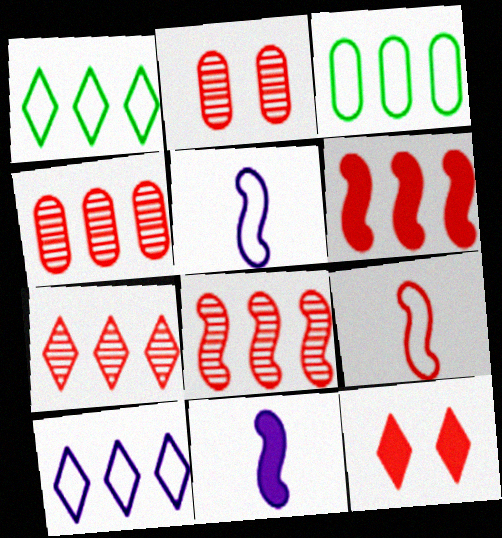[[1, 2, 11], 
[4, 7, 8], 
[4, 9, 12]]